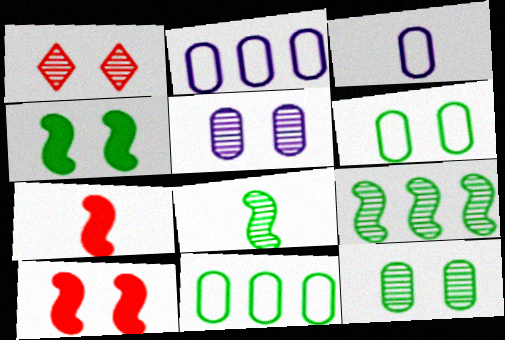[]